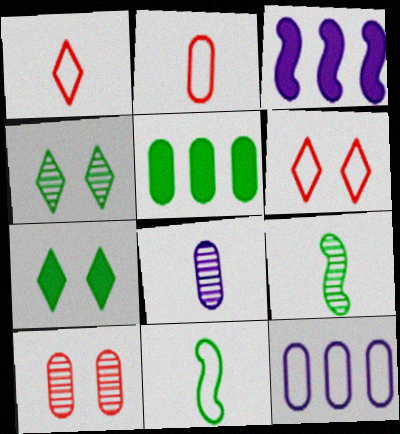[[2, 3, 4], 
[4, 5, 11], 
[6, 11, 12]]